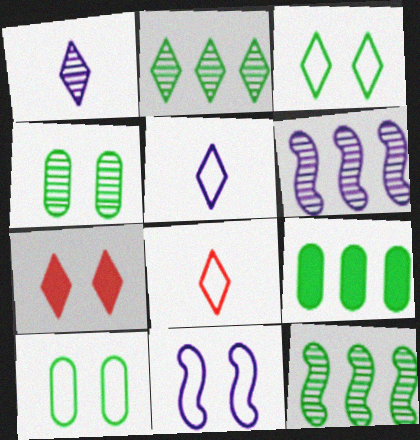[[2, 5, 7], 
[4, 7, 11]]